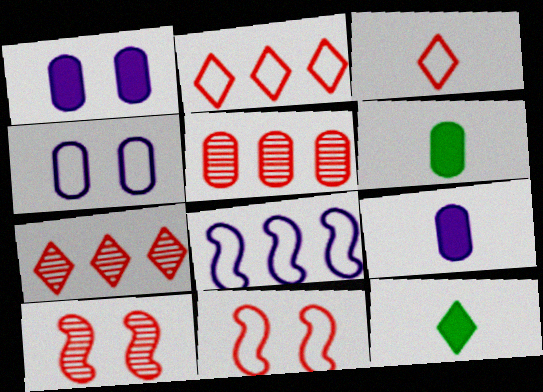[[4, 5, 6]]